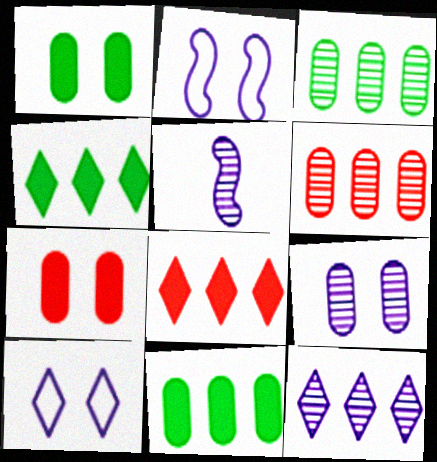[[5, 9, 12]]